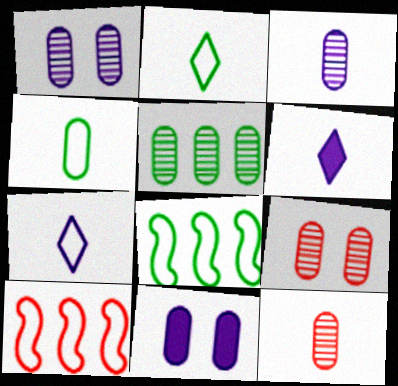[[1, 5, 12], 
[3, 5, 9], 
[6, 8, 9]]